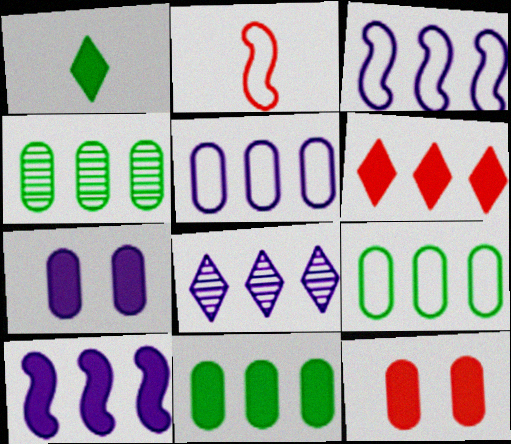[[1, 10, 12], 
[3, 4, 6], 
[4, 9, 11], 
[5, 8, 10], 
[6, 10, 11]]